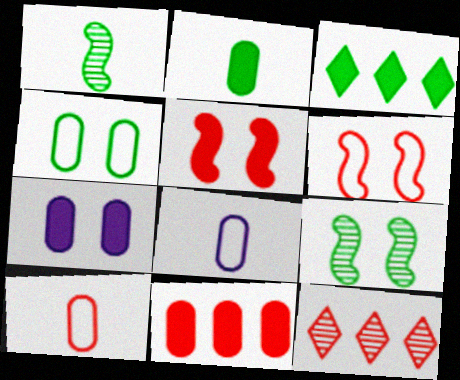[[1, 3, 4], 
[2, 7, 11], 
[5, 10, 12]]